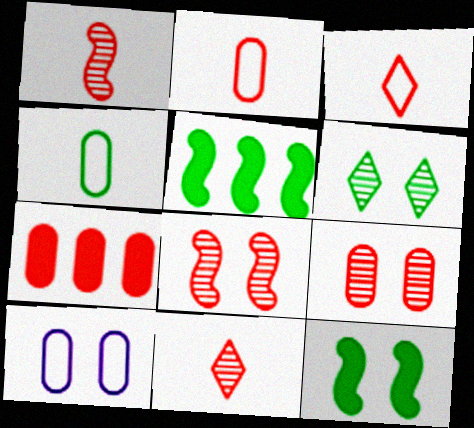[[2, 7, 9], 
[3, 7, 8], 
[4, 5, 6], 
[5, 10, 11]]